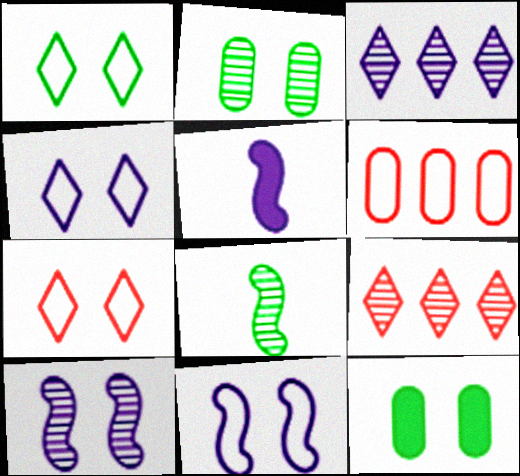[[1, 4, 7], 
[7, 10, 12]]